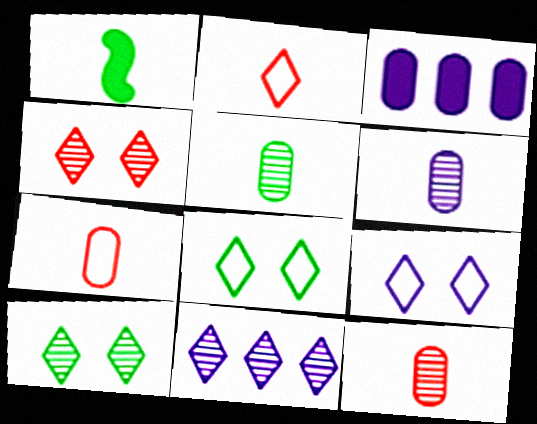[[1, 2, 6], 
[5, 6, 12]]